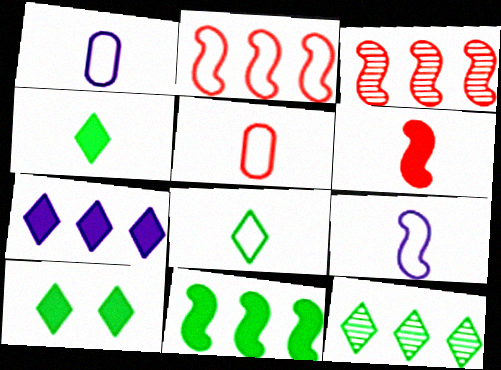[[1, 3, 10], 
[5, 8, 9], 
[8, 10, 12]]